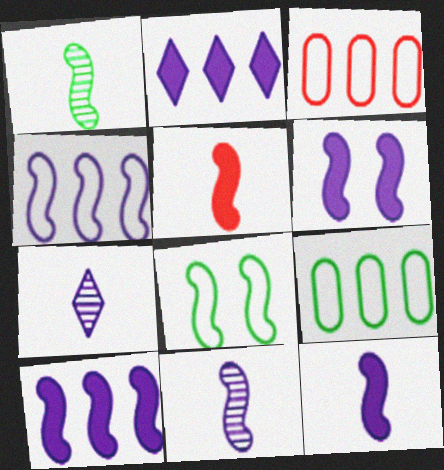[[4, 6, 11], 
[6, 10, 12]]